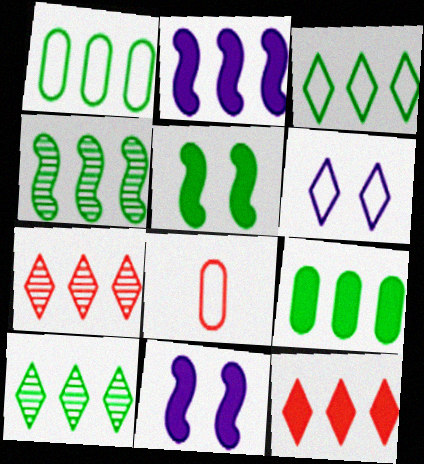[[1, 2, 7], 
[2, 9, 12], 
[3, 4, 9], 
[8, 10, 11]]